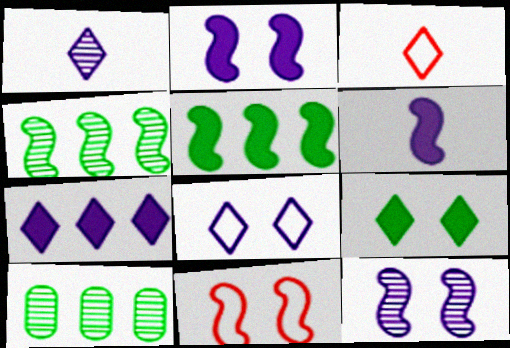[[1, 7, 8], 
[2, 3, 10], 
[4, 6, 11]]